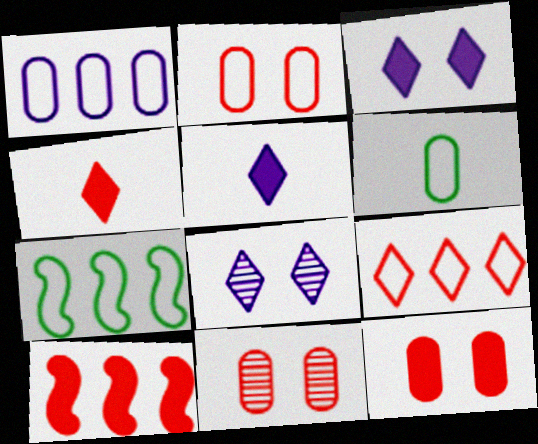[[1, 2, 6], 
[1, 7, 9], 
[2, 11, 12], 
[4, 10, 12], 
[5, 7, 11], 
[6, 8, 10]]